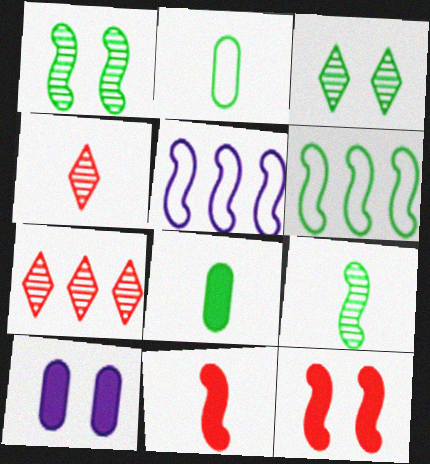[[1, 5, 11], 
[3, 6, 8], 
[4, 6, 10], 
[5, 9, 12]]